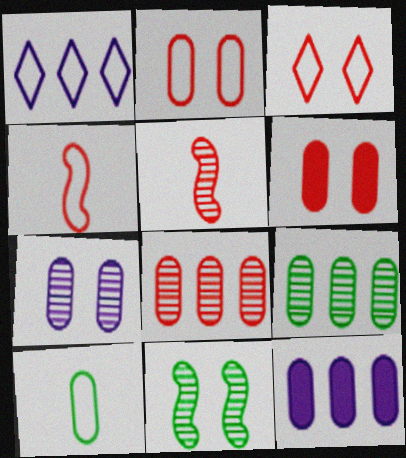[]